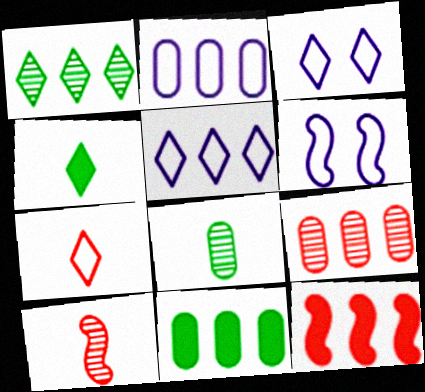[[1, 2, 12], 
[2, 9, 11], 
[3, 8, 12], 
[3, 10, 11], 
[4, 6, 9]]